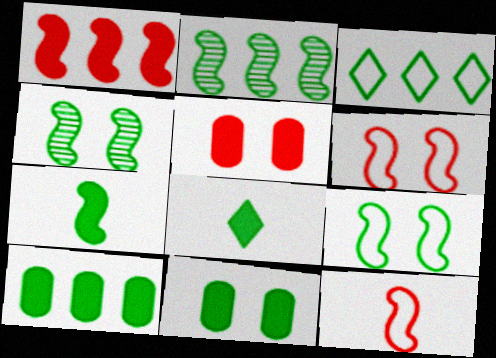[[2, 3, 10], 
[2, 7, 9]]